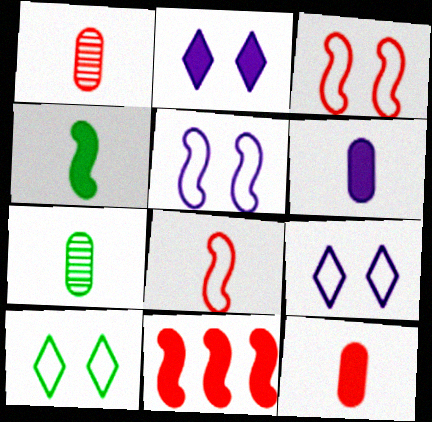[[7, 9, 11]]